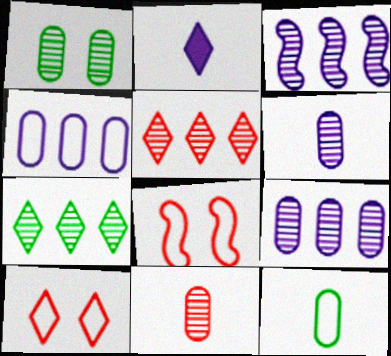[[1, 9, 11], 
[2, 7, 10]]